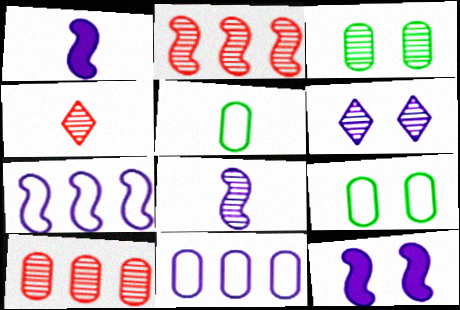[[1, 4, 5], 
[1, 6, 11], 
[7, 8, 12]]